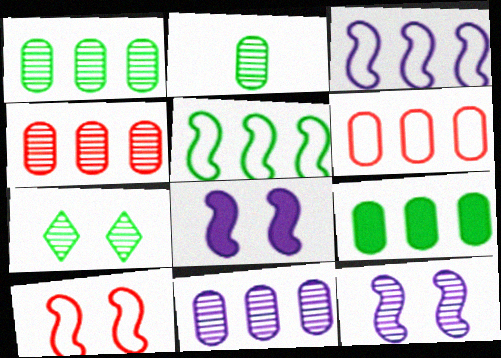[[1, 4, 11], 
[6, 9, 11]]